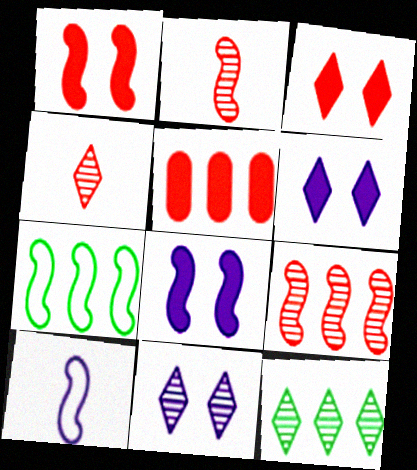[[2, 7, 8], 
[4, 11, 12]]